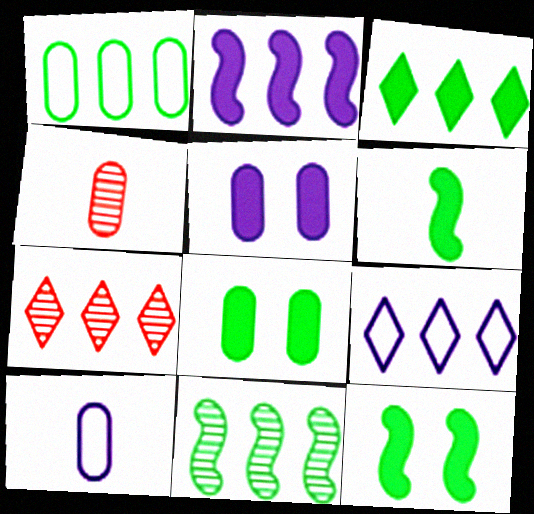[[1, 2, 7], 
[1, 3, 11], 
[1, 4, 5], 
[3, 6, 8], 
[3, 7, 9], 
[4, 9, 12], 
[7, 10, 12]]